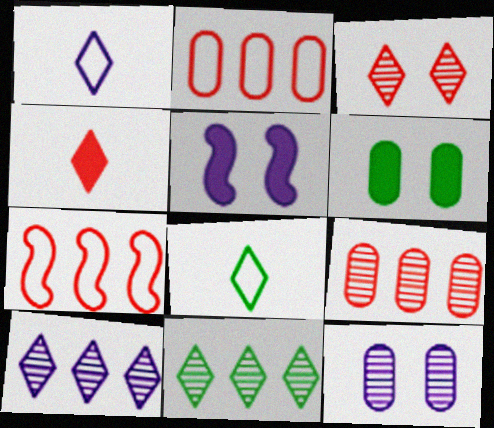[[5, 8, 9]]